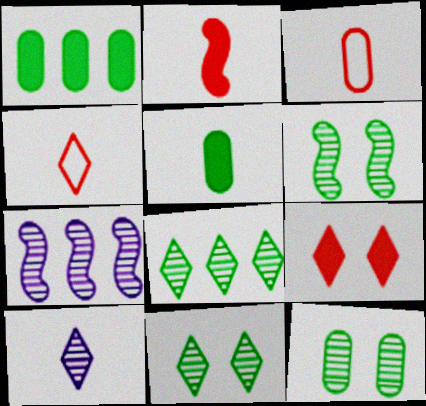[[6, 11, 12]]